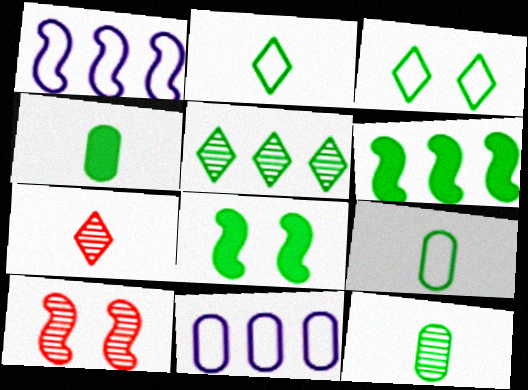[[3, 6, 12], 
[4, 9, 12], 
[5, 8, 9], 
[7, 8, 11]]